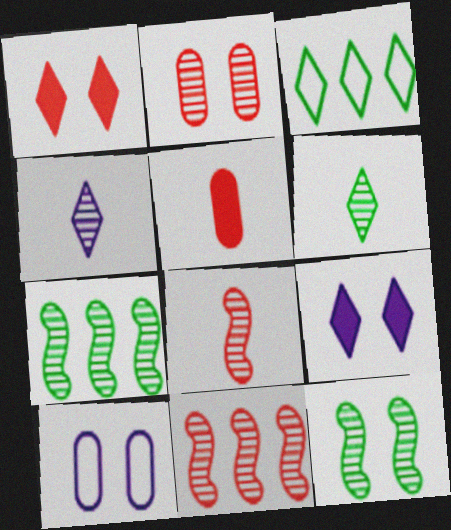[[1, 3, 4], 
[1, 10, 12], 
[2, 4, 7]]